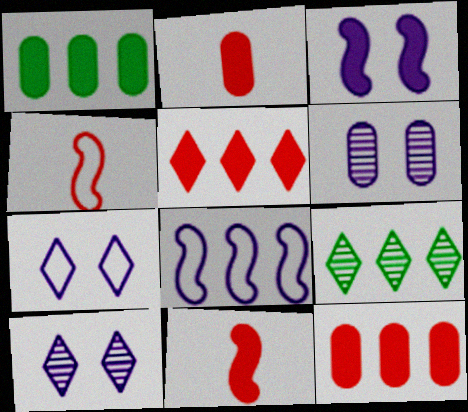[[1, 4, 10], 
[3, 6, 7], 
[8, 9, 12]]